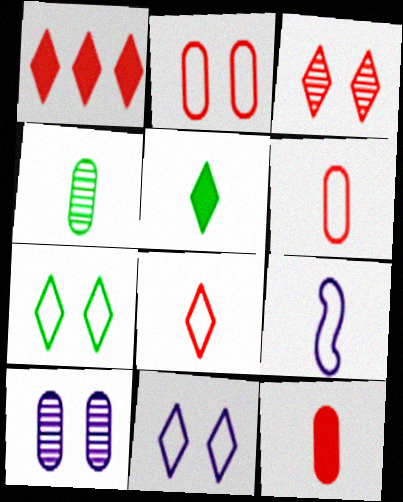[[1, 3, 8]]